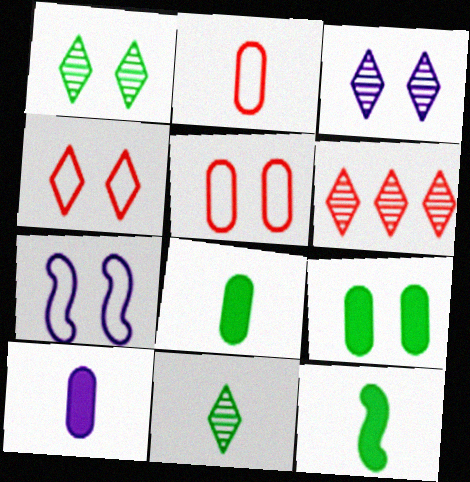[[3, 6, 11], 
[6, 7, 8]]